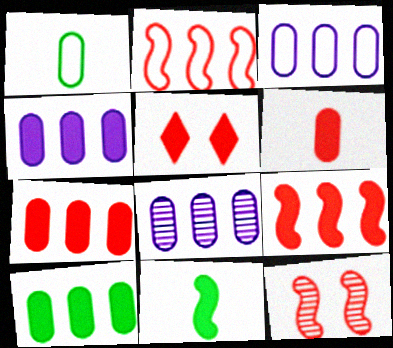[[3, 4, 8], 
[4, 5, 11], 
[4, 7, 10], 
[5, 6, 9]]